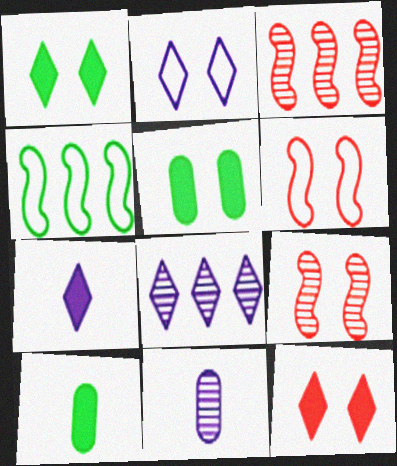[[2, 3, 10], 
[2, 5, 9], 
[2, 7, 8], 
[4, 11, 12], 
[6, 8, 10]]